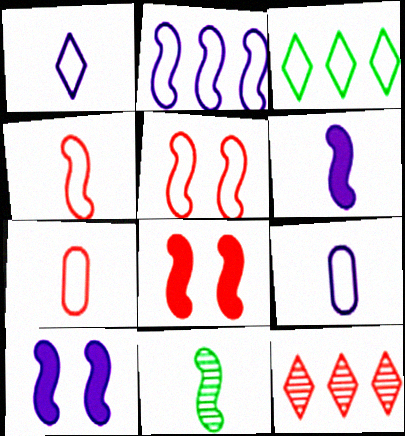[[2, 8, 11], 
[3, 5, 9], 
[4, 6, 11], 
[7, 8, 12]]